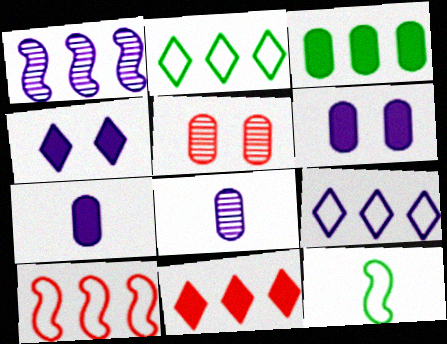[]